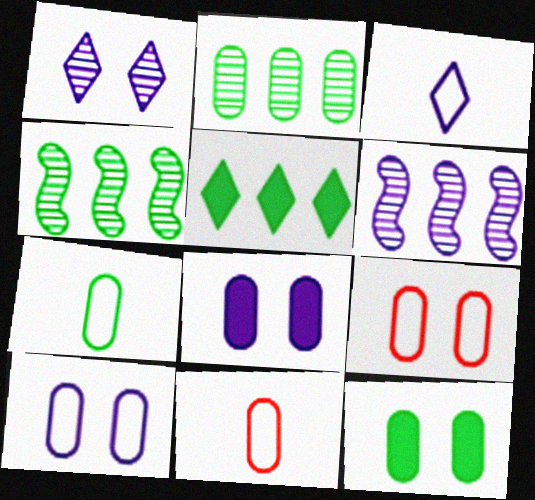[[2, 7, 12], 
[2, 8, 11], 
[3, 6, 8]]